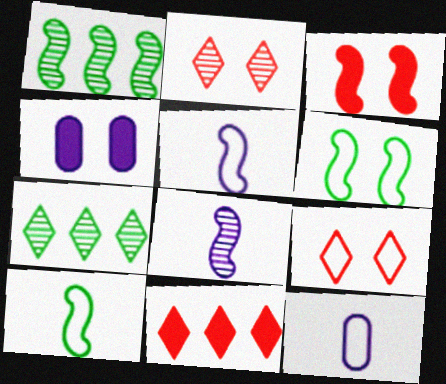[[1, 3, 5], 
[2, 4, 6], 
[3, 7, 12]]